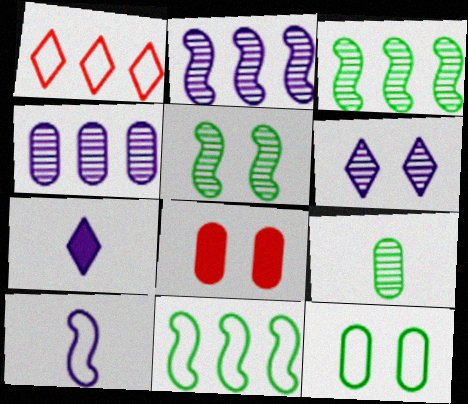[[1, 10, 12]]